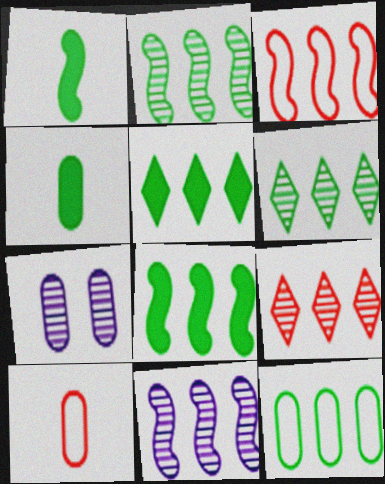[[2, 5, 12], 
[3, 8, 11], 
[6, 8, 12]]